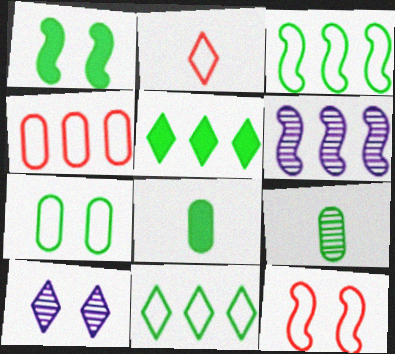[[1, 5, 8], 
[1, 9, 11], 
[2, 4, 12], 
[2, 5, 10], 
[4, 5, 6]]